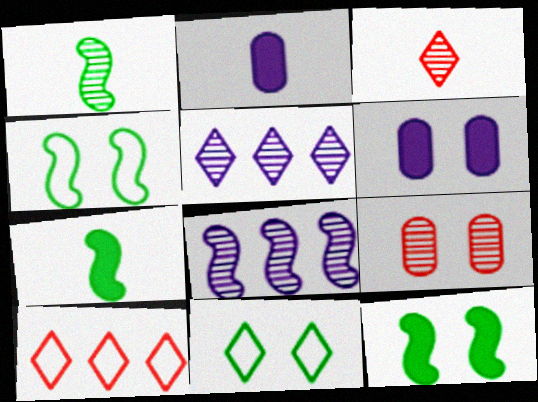[[1, 5, 9], 
[1, 6, 10]]